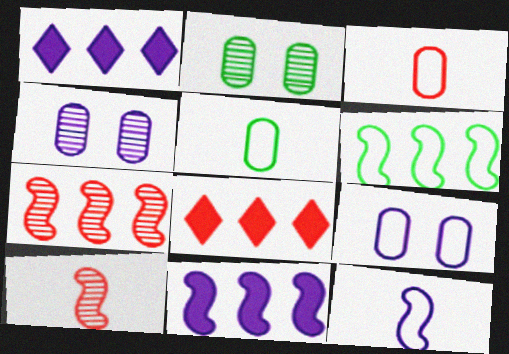[[1, 4, 12], 
[2, 8, 12], 
[6, 7, 11]]